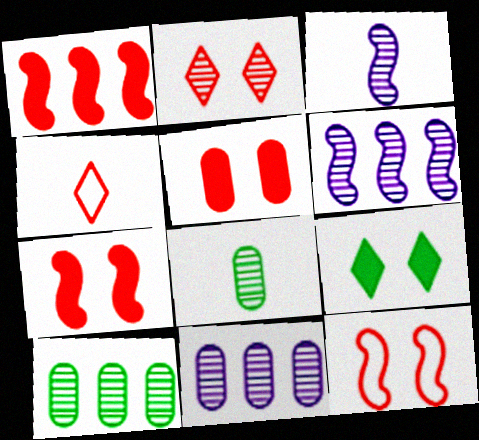[[2, 3, 10], 
[2, 5, 12], 
[2, 6, 8]]